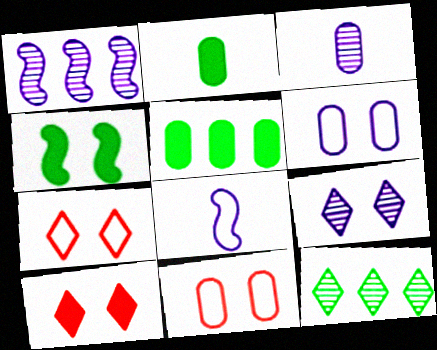[[1, 2, 7], 
[1, 3, 9], 
[3, 5, 11], 
[4, 9, 11]]